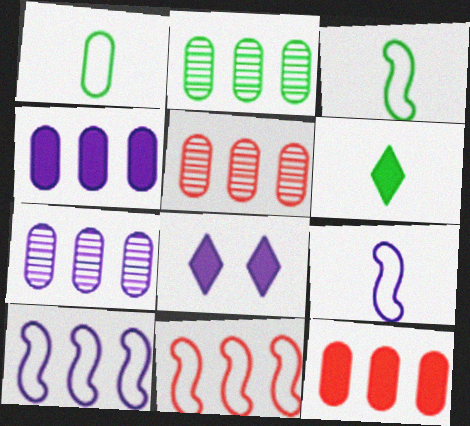[[2, 5, 7], 
[3, 5, 8], 
[7, 8, 9]]